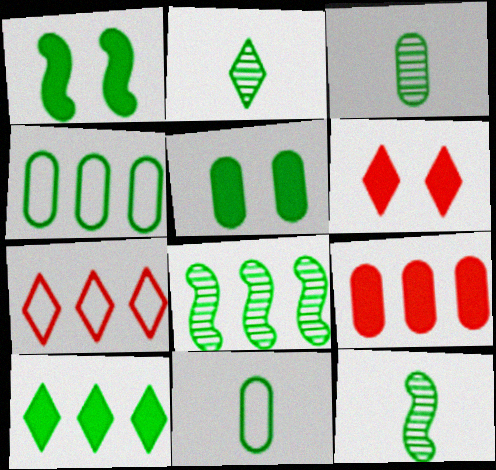[[1, 2, 4], 
[2, 3, 12], 
[3, 4, 5], 
[4, 8, 10]]